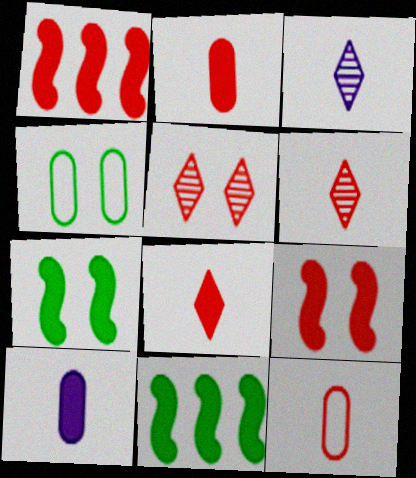[[1, 3, 4], 
[1, 5, 12]]